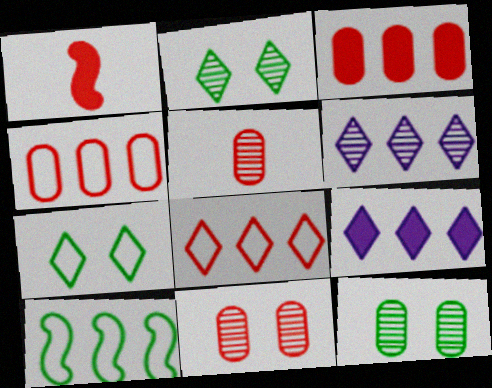[[1, 8, 11], 
[3, 6, 10]]